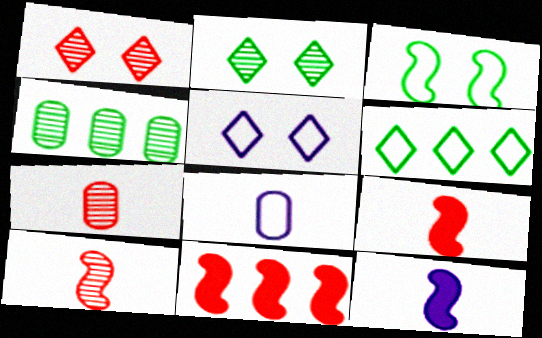[[2, 8, 11], 
[4, 5, 9]]